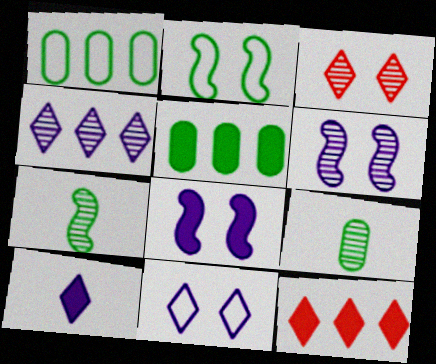[[4, 10, 11]]